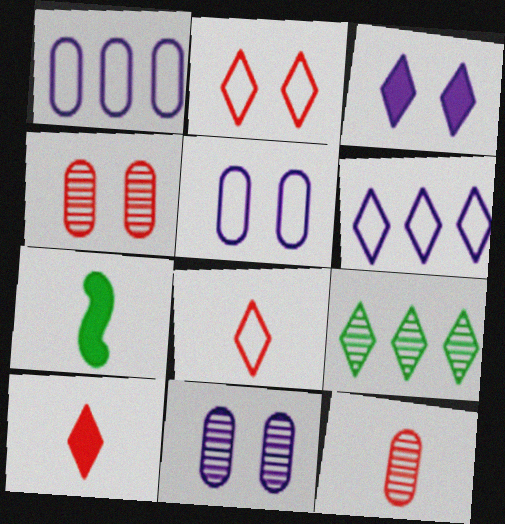[[3, 8, 9], 
[4, 6, 7]]